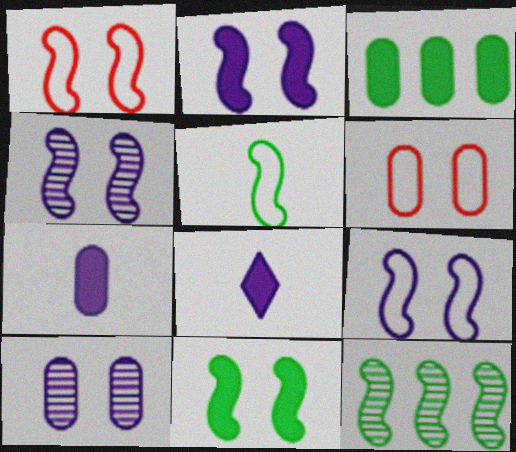[[1, 4, 11], 
[2, 4, 9], 
[5, 11, 12], 
[6, 8, 12]]